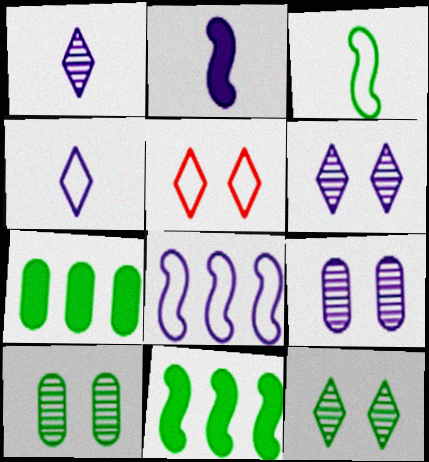[[3, 7, 12]]